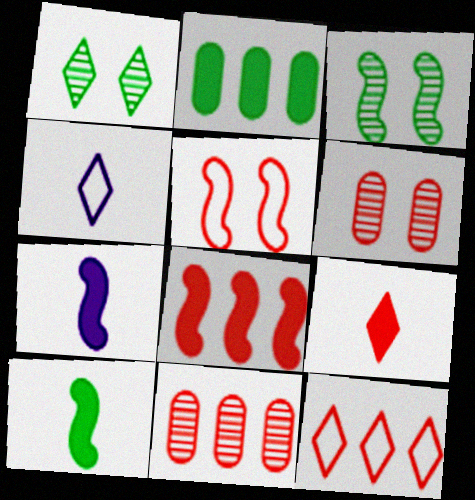[[5, 9, 11], 
[8, 11, 12]]